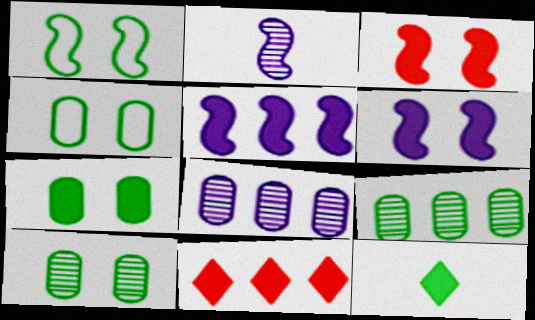[[1, 9, 12], 
[2, 4, 11], 
[4, 7, 10]]